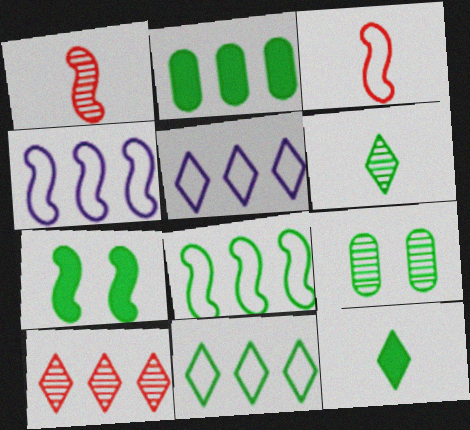[[1, 4, 7], 
[2, 4, 10], 
[2, 7, 12], 
[8, 9, 12]]